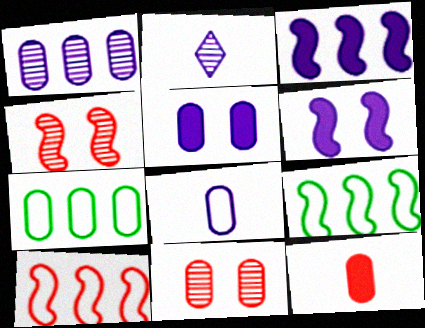[[1, 5, 8]]